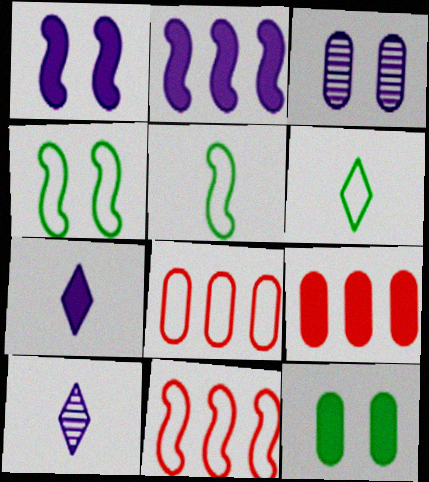[[4, 9, 10], 
[10, 11, 12]]